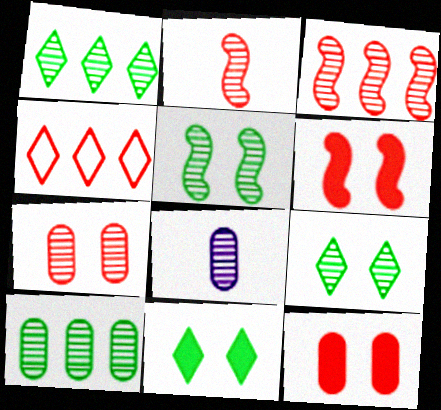[[2, 4, 12], 
[3, 8, 9], 
[7, 8, 10]]